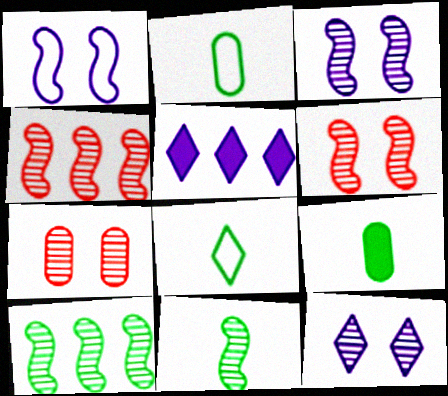[[2, 5, 6], 
[3, 4, 11], 
[8, 9, 11]]